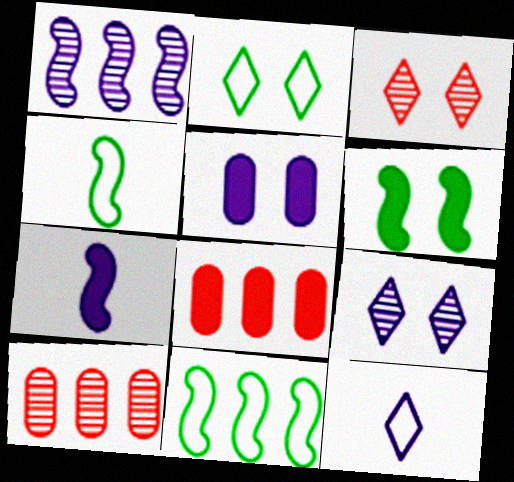[[1, 5, 12], 
[2, 7, 10], 
[4, 8, 9], 
[6, 10, 12]]